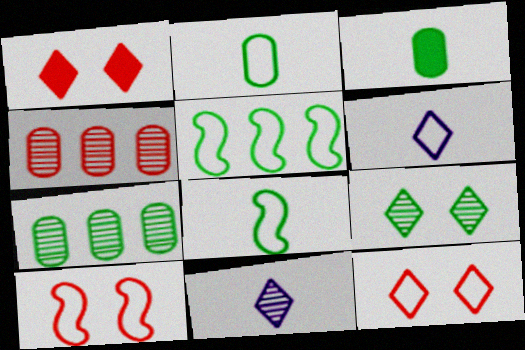[[3, 5, 9]]